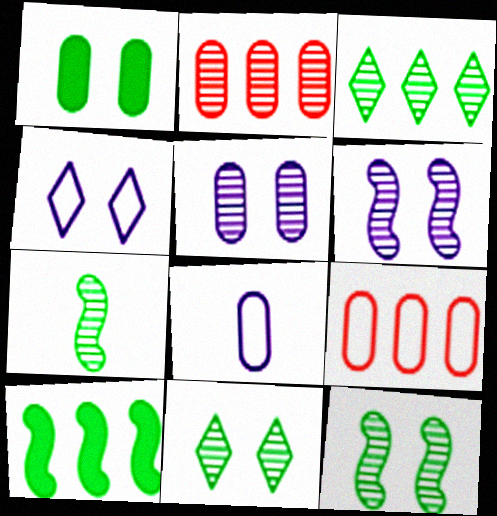[[1, 2, 8]]